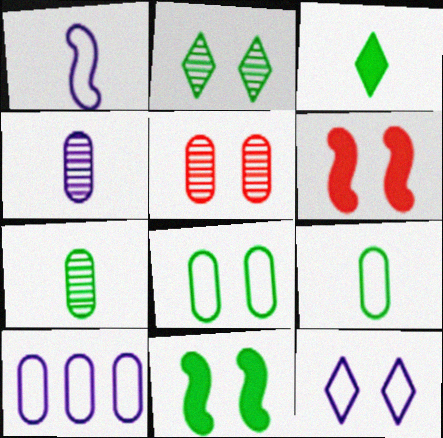[[1, 10, 12], 
[2, 8, 11], 
[5, 11, 12]]